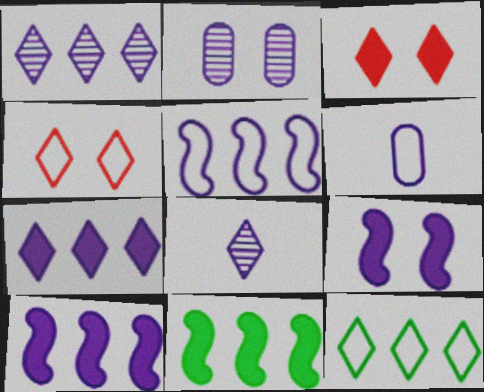[[1, 6, 9], 
[3, 8, 12]]